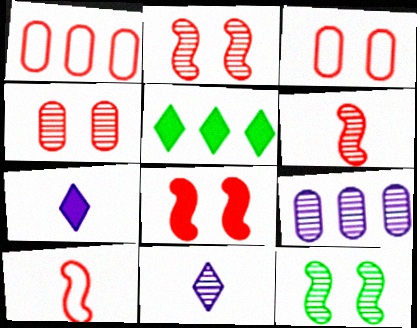[[1, 7, 12]]